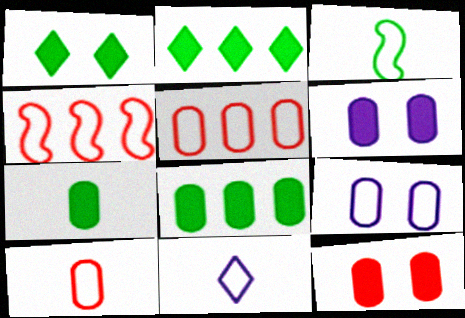[[3, 10, 11]]